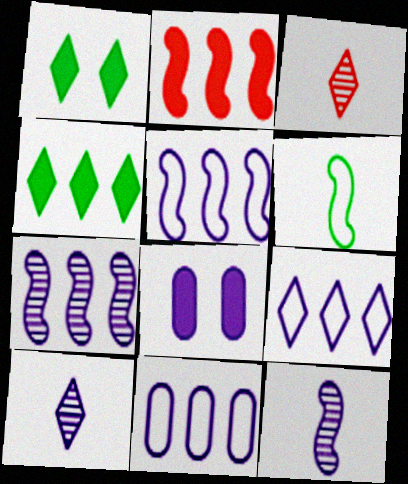[[1, 3, 9], 
[5, 8, 10], 
[5, 9, 11], 
[8, 9, 12]]